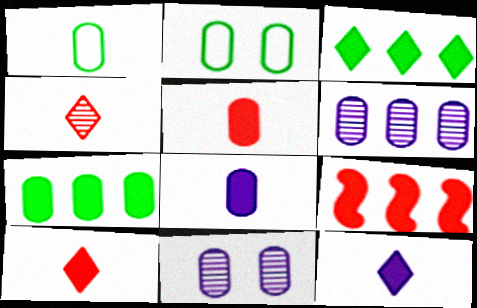[[2, 5, 6]]